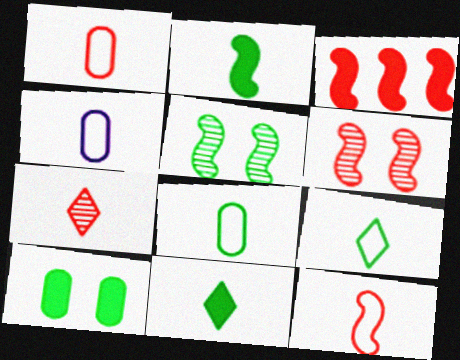[[1, 4, 8], 
[2, 4, 7], 
[3, 6, 12], 
[4, 9, 12]]